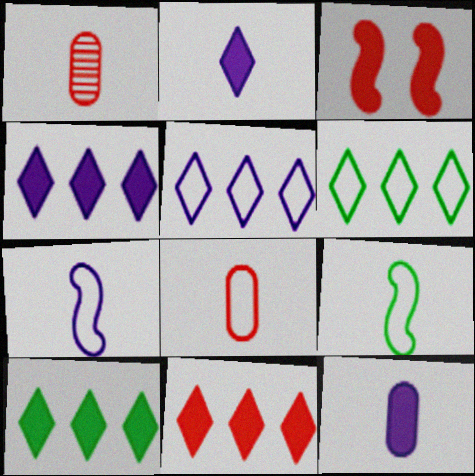[[1, 2, 9], 
[3, 10, 12], 
[4, 10, 11]]